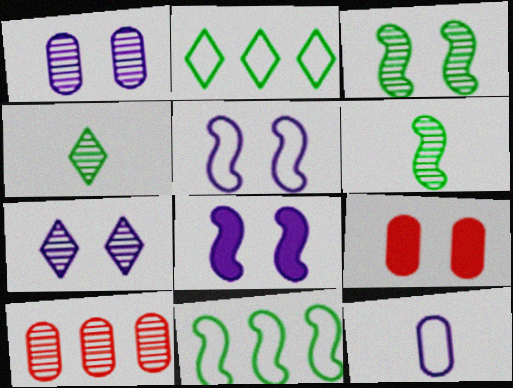[[6, 7, 10]]